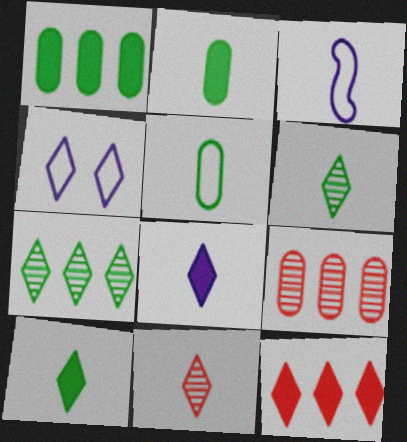[[2, 3, 11], 
[4, 6, 12]]